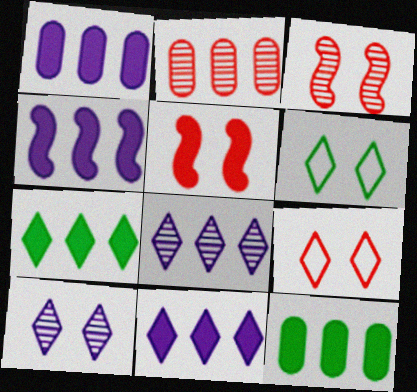[[1, 4, 11]]